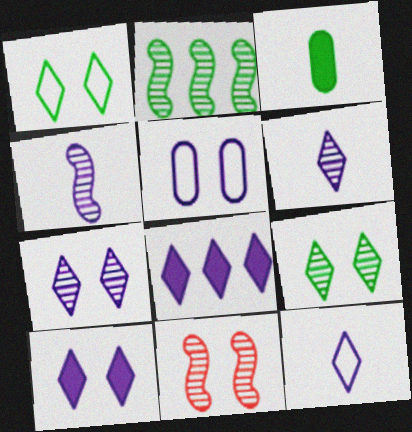[[1, 2, 3], 
[2, 4, 11], 
[4, 5, 8], 
[7, 8, 12]]